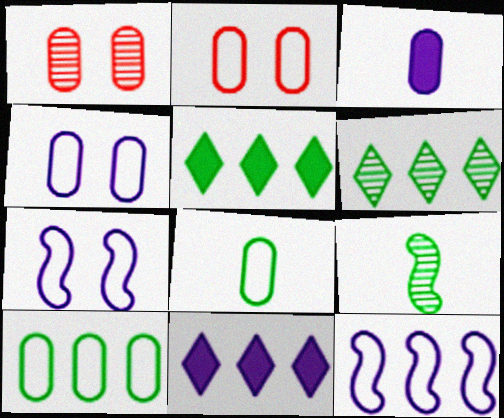[[1, 3, 10], 
[2, 9, 11]]